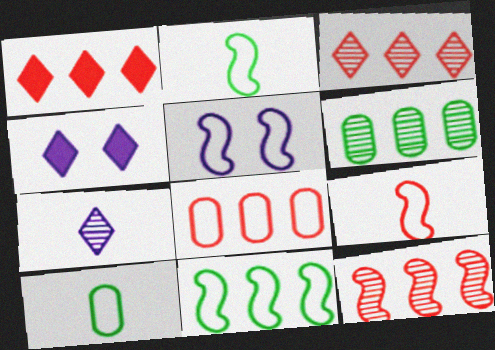[[1, 8, 12], 
[4, 6, 9], 
[4, 10, 12], 
[5, 9, 11]]